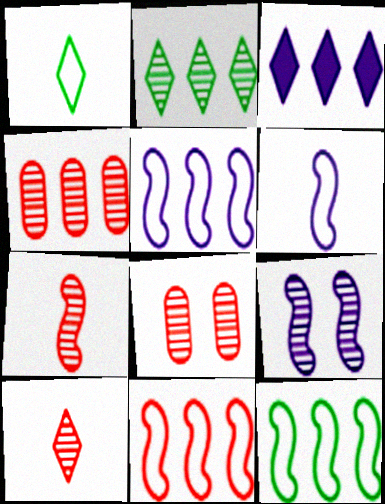[[3, 4, 12], 
[5, 11, 12]]